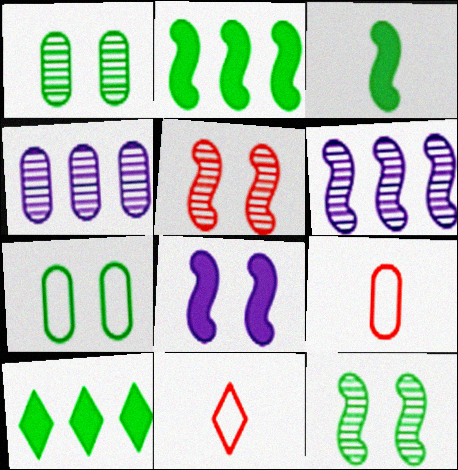[]